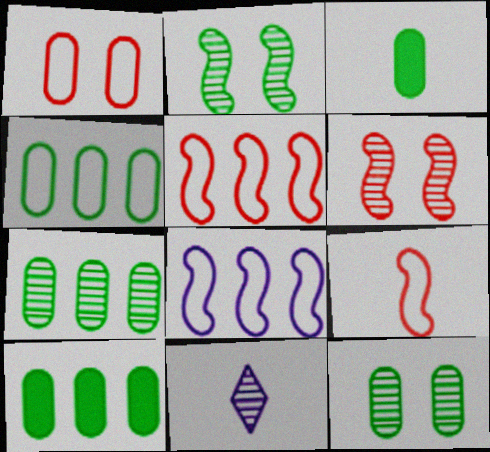[[3, 4, 12], 
[3, 9, 11], 
[4, 7, 10], 
[6, 7, 11]]